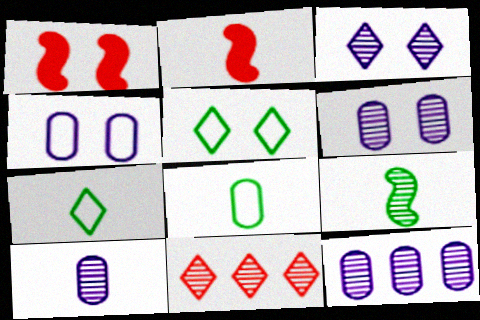[[1, 5, 6], 
[1, 7, 12], 
[2, 5, 12], 
[2, 7, 10], 
[6, 9, 11], 
[6, 10, 12]]